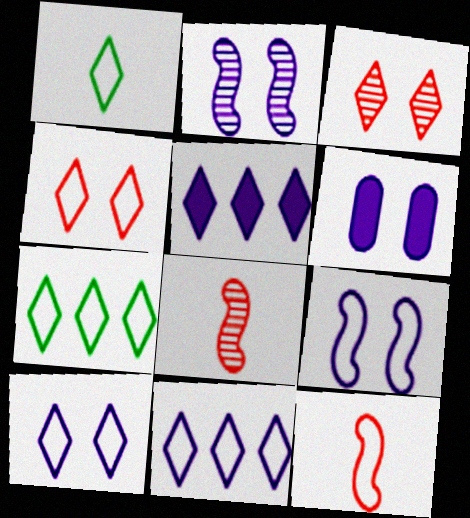[[1, 3, 5], 
[1, 4, 11], 
[2, 6, 10], 
[6, 7, 8]]